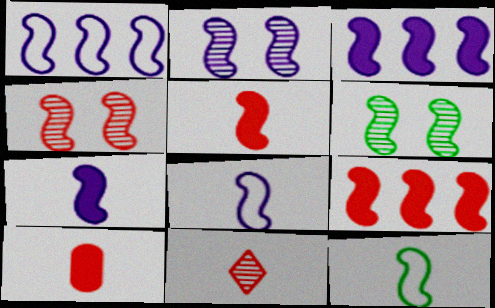[[1, 2, 7], 
[1, 5, 6], 
[2, 3, 8], 
[2, 4, 6], 
[2, 9, 12], 
[3, 4, 12], 
[6, 8, 9]]